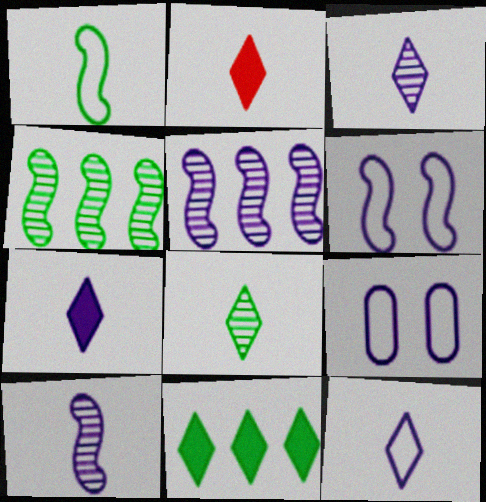[[2, 4, 9], 
[2, 8, 12], 
[3, 7, 12], 
[5, 7, 9]]